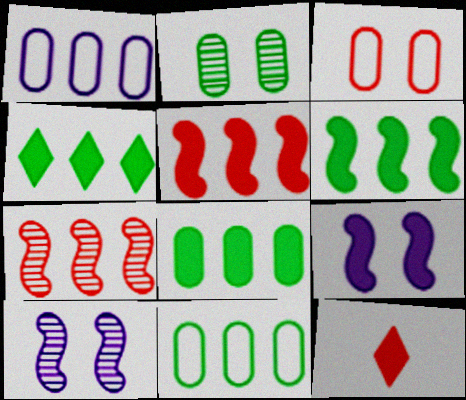[[1, 4, 7], 
[3, 7, 12], 
[4, 6, 8], 
[8, 9, 12], 
[10, 11, 12]]